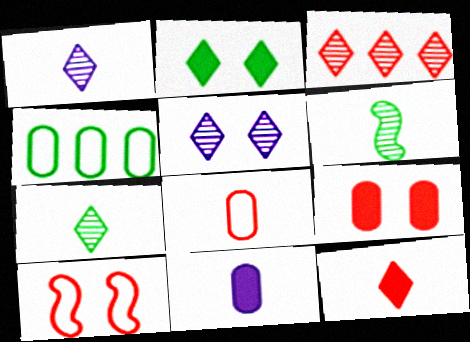[[2, 4, 6], 
[3, 5, 7]]